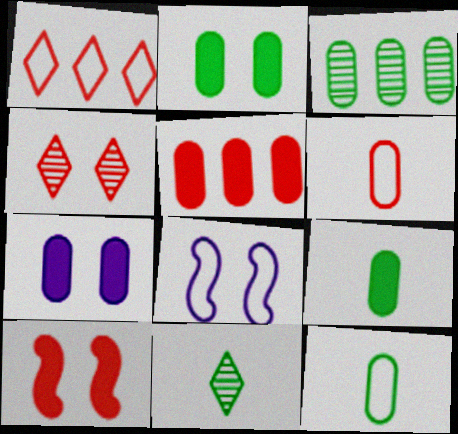[[1, 8, 12], 
[2, 3, 12], 
[2, 4, 8], 
[3, 6, 7], 
[5, 7, 9], 
[5, 8, 11]]